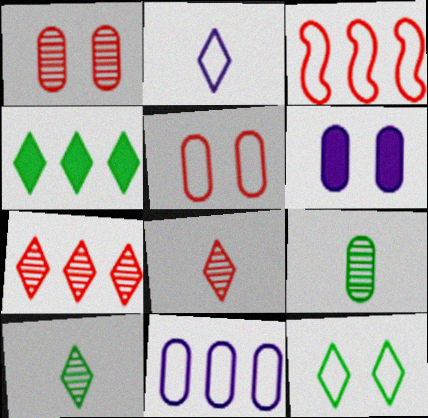[[3, 6, 10], 
[4, 10, 12]]